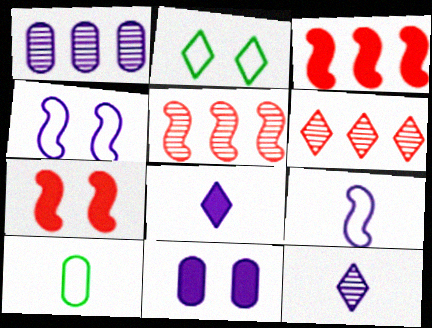[[1, 4, 8], 
[2, 6, 8]]